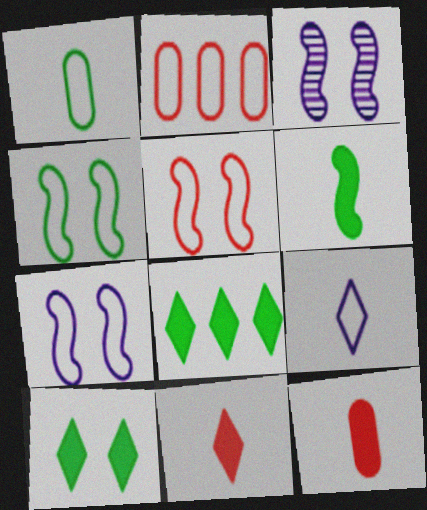[[2, 4, 9], 
[4, 5, 7]]